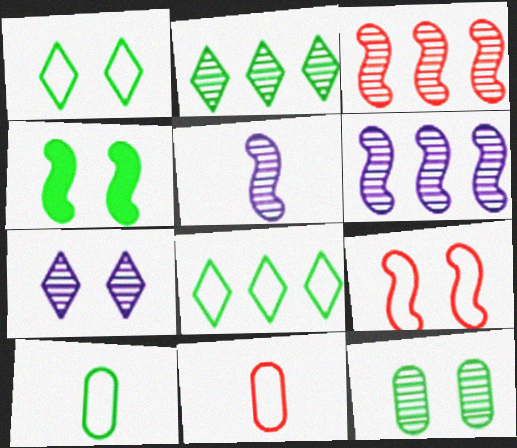[[1, 4, 12], 
[2, 4, 10]]